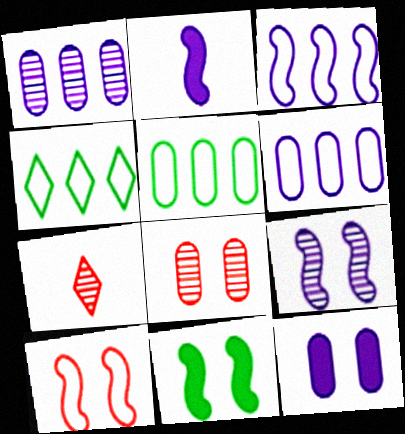[[2, 3, 9], 
[2, 4, 8], 
[6, 7, 11], 
[9, 10, 11]]